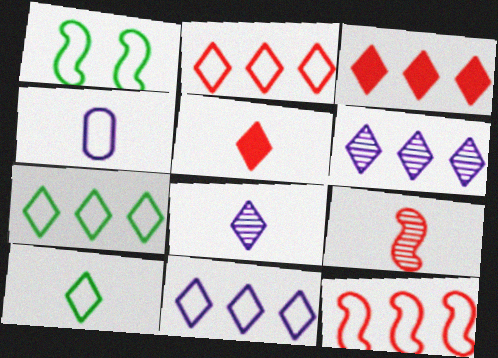[[1, 2, 4], 
[2, 7, 11], 
[3, 6, 7], 
[5, 8, 10]]